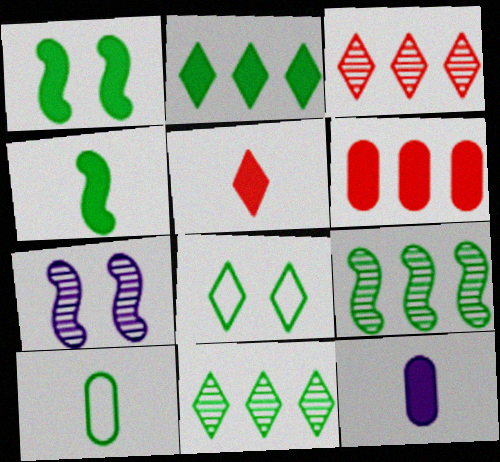[[1, 10, 11], 
[4, 5, 12]]